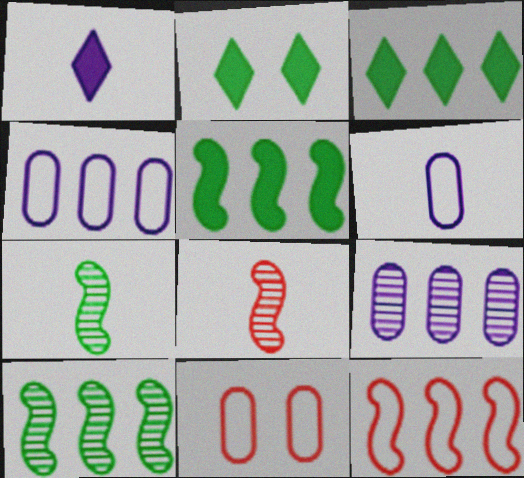[[1, 10, 11], 
[2, 4, 8], 
[3, 9, 12]]